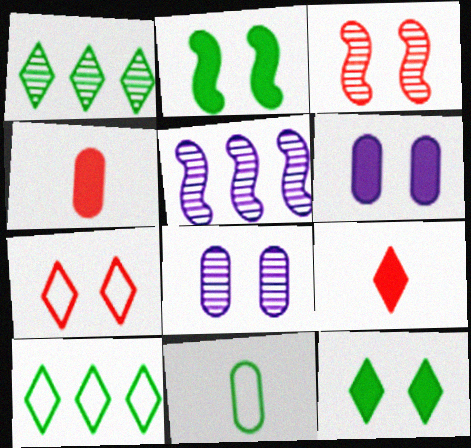[[1, 2, 11], 
[2, 7, 8]]